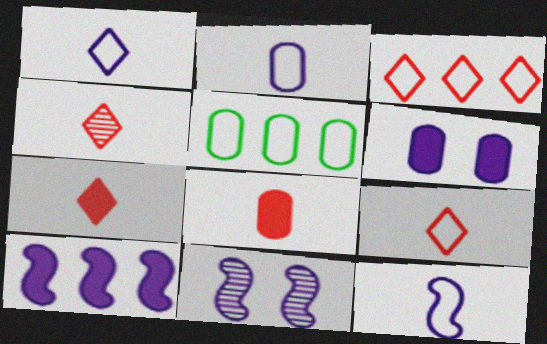[[1, 2, 12], 
[4, 7, 9], 
[5, 7, 11], 
[10, 11, 12]]